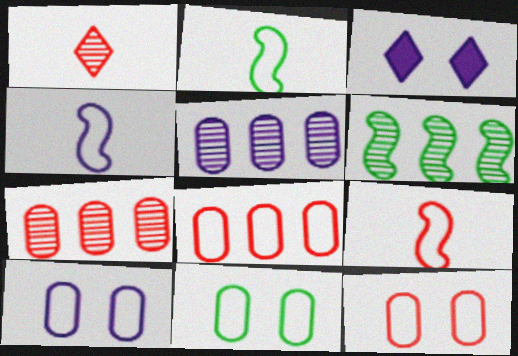[[2, 3, 7], 
[2, 4, 9], 
[3, 4, 5], 
[10, 11, 12]]